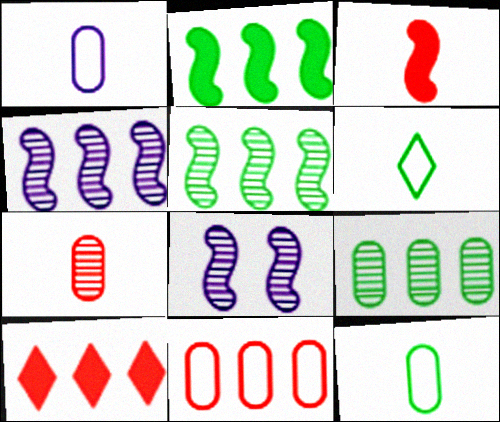[[8, 10, 12]]